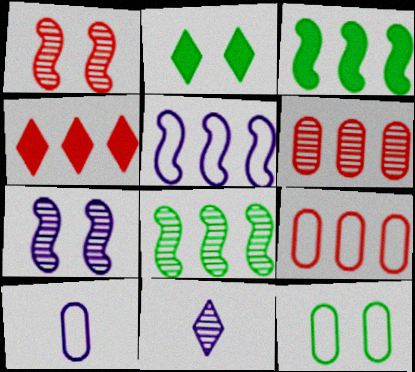[[9, 10, 12]]